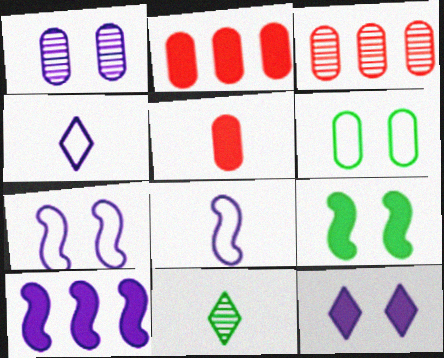[[1, 4, 10], 
[1, 7, 12], 
[2, 7, 11], 
[3, 4, 9], 
[5, 8, 11]]